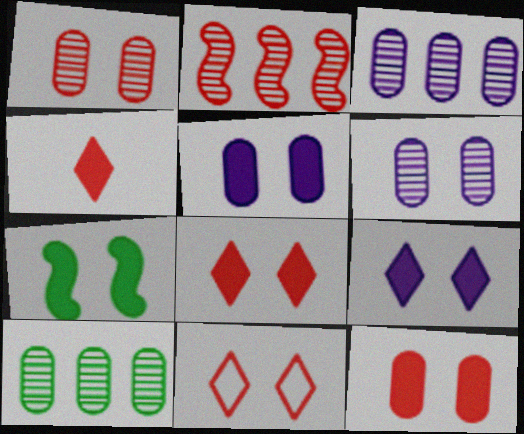[[5, 7, 8], 
[6, 7, 11], 
[7, 9, 12]]